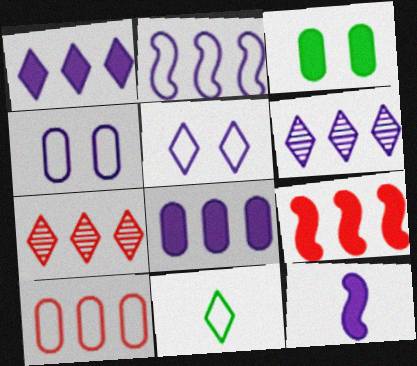[[2, 6, 8], 
[4, 6, 12], 
[7, 9, 10]]